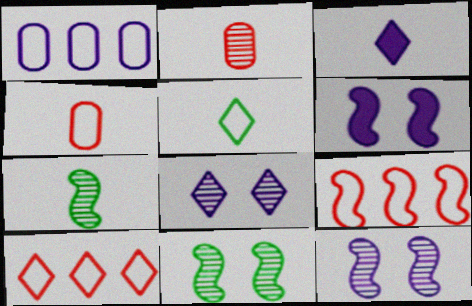[[1, 3, 12], 
[3, 4, 7], 
[6, 7, 9]]